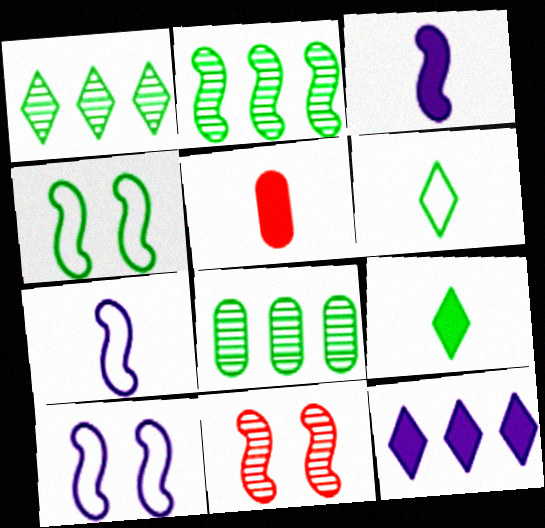[[1, 2, 8], 
[1, 5, 10], 
[3, 5, 9], 
[4, 8, 9]]